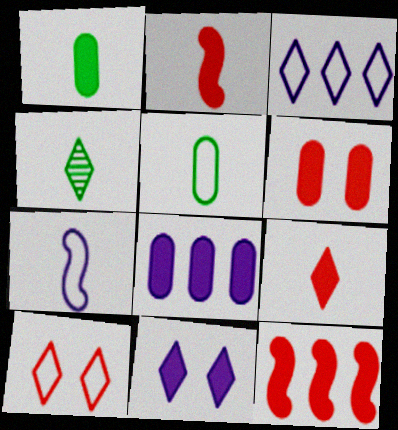[[1, 6, 8], 
[1, 11, 12], 
[6, 9, 12]]